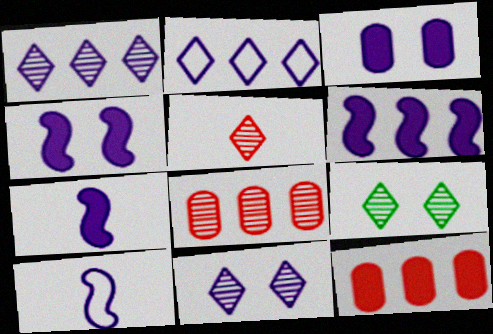[[1, 3, 10], 
[1, 5, 9], 
[4, 6, 7], 
[9, 10, 12]]